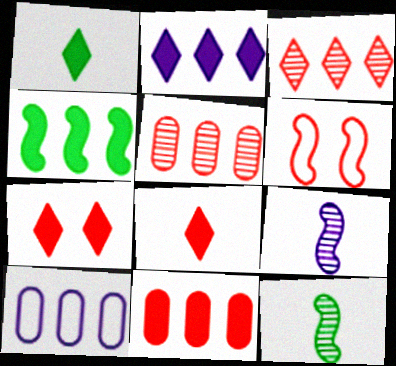[[1, 2, 7], 
[2, 4, 11], 
[3, 4, 10], 
[4, 6, 9], 
[5, 6, 8], 
[7, 10, 12]]